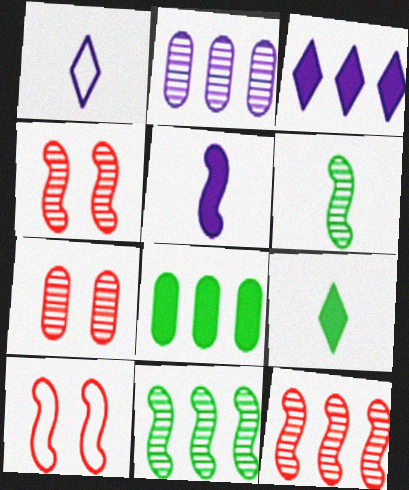[[1, 4, 8], 
[2, 9, 10], 
[5, 10, 11]]